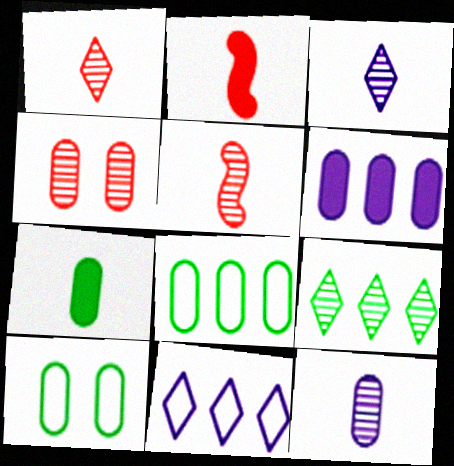[]